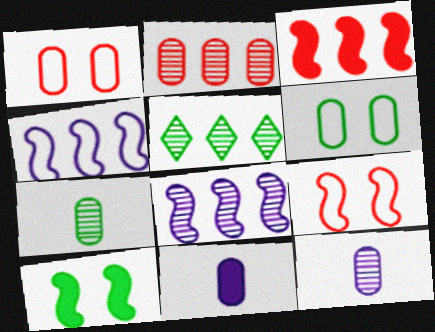[[2, 5, 8], 
[2, 6, 11], 
[5, 9, 11]]